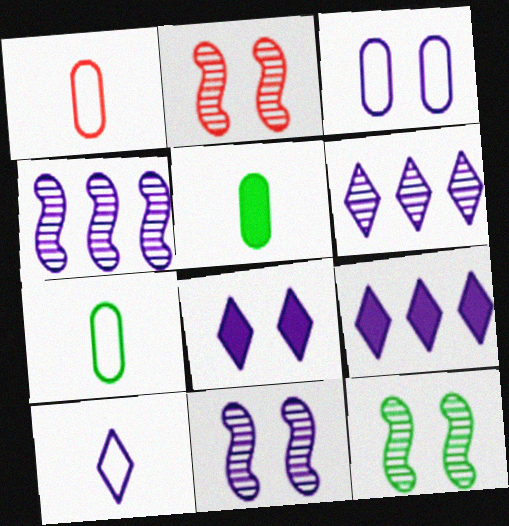[[1, 9, 12], 
[2, 7, 9], 
[2, 11, 12], 
[3, 8, 11], 
[6, 8, 10]]